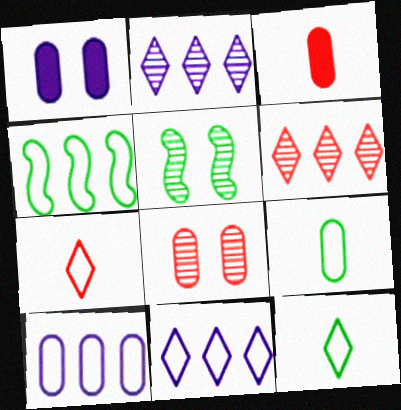[[3, 5, 11]]